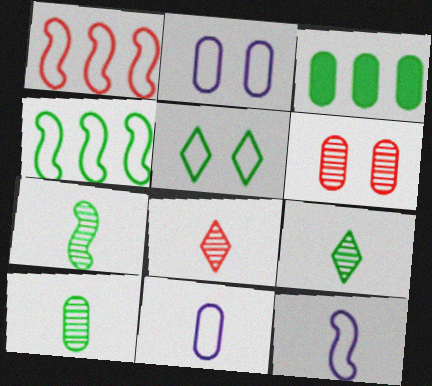[[1, 5, 11], 
[3, 5, 7], 
[3, 6, 11], 
[7, 9, 10]]